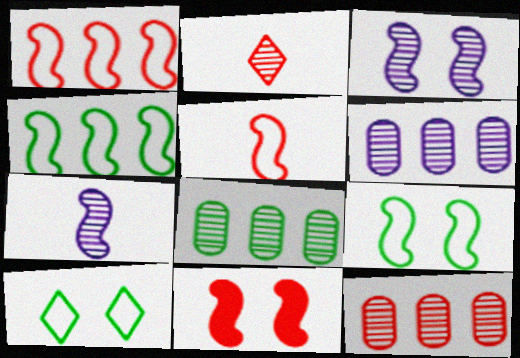[[2, 3, 8], 
[3, 9, 11], 
[4, 7, 11], 
[6, 8, 12]]